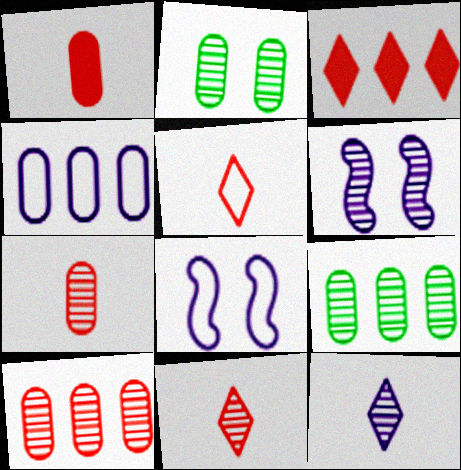[[1, 2, 4], 
[6, 9, 11]]